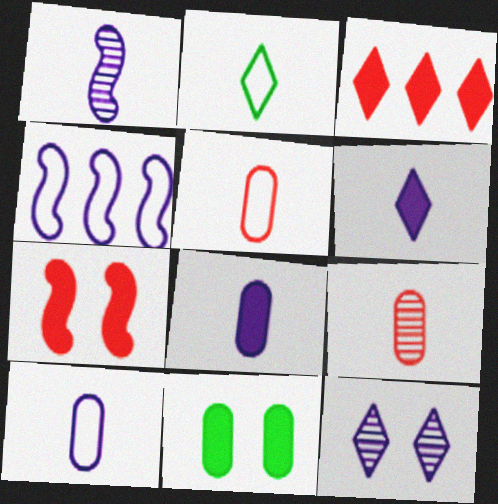[[1, 6, 10], 
[2, 3, 12], 
[4, 8, 12]]